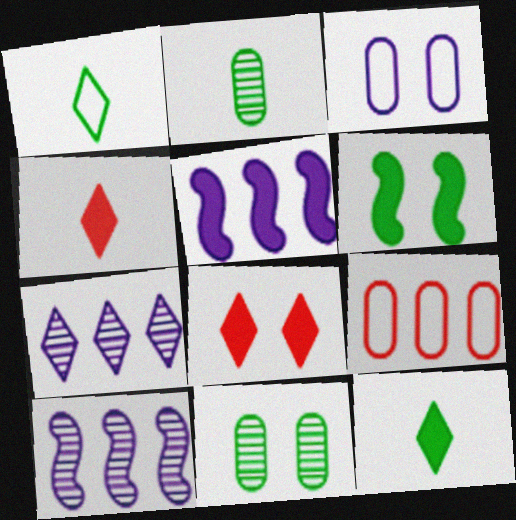[[1, 7, 8]]